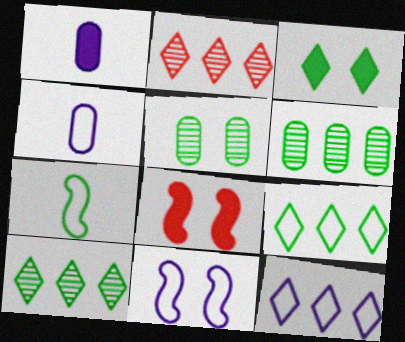[[3, 6, 7], 
[4, 8, 10], 
[4, 11, 12]]